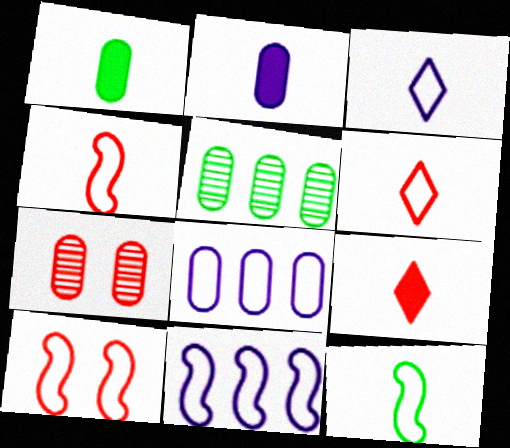[[1, 7, 8], 
[10, 11, 12]]